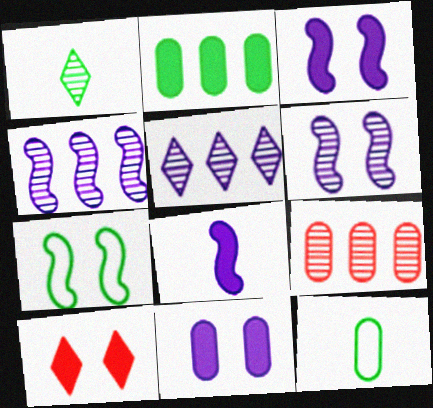[[1, 2, 7], 
[1, 6, 9], 
[2, 8, 10], 
[4, 10, 12], 
[9, 11, 12]]